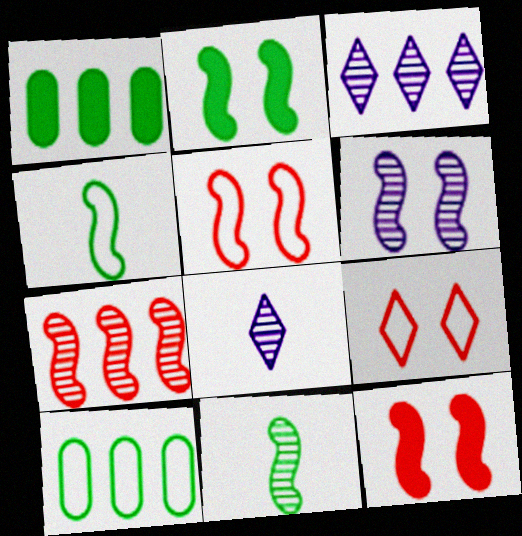[[1, 5, 8], 
[2, 5, 6], 
[6, 7, 11], 
[8, 10, 12]]